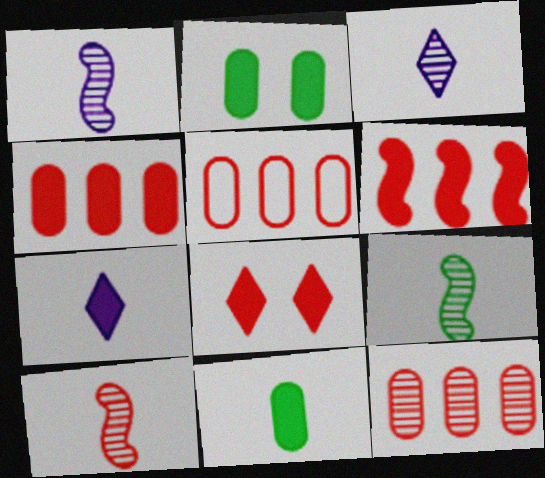[[1, 9, 10], 
[2, 6, 7], 
[4, 5, 12], 
[5, 8, 10]]